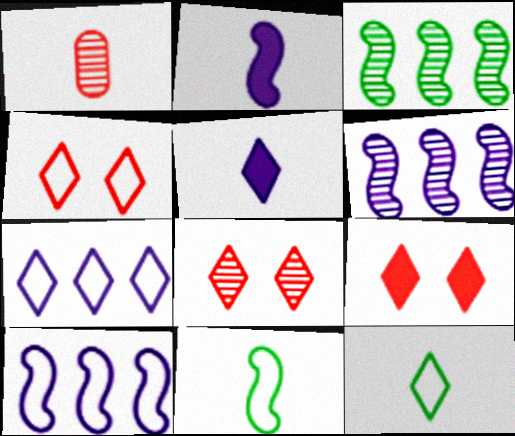[[1, 2, 12], 
[1, 5, 11], 
[4, 7, 12], 
[4, 8, 9]]